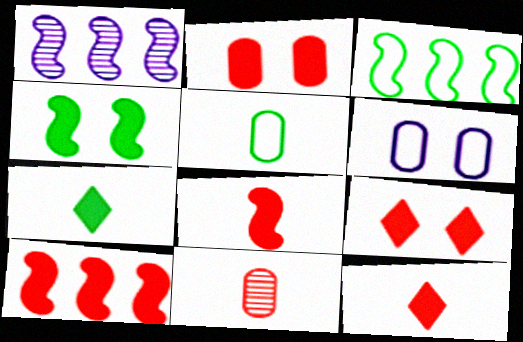[[1, 3, 10], 
[1, 5, 9], 
[2, 10, 12]]